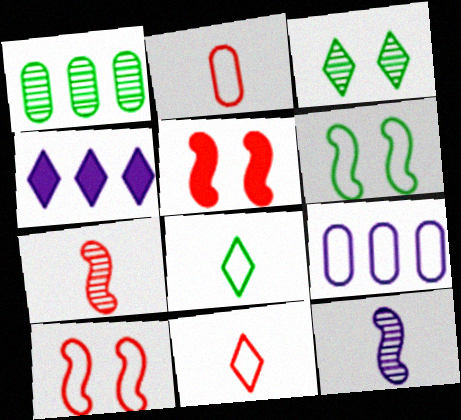[[3, 4, 11], 
[6, 9, 11], 
[8, 9, 10]]